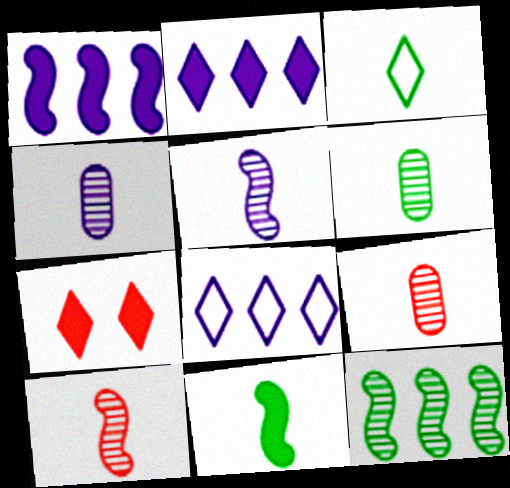[[3, 6, 11], 
[4, 6, 9]]